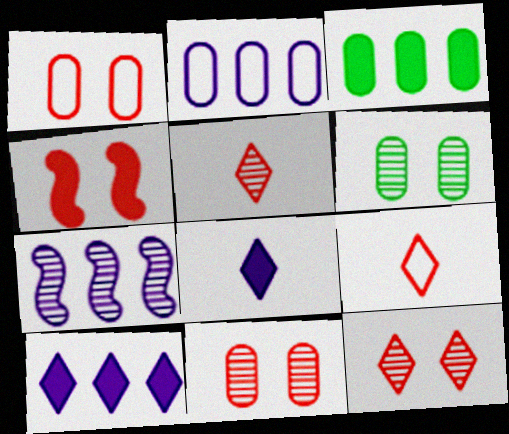[[1, 4, 12], 
[2, 7, 10], 
[3, 4, 8], 
[5, 6, 7]]